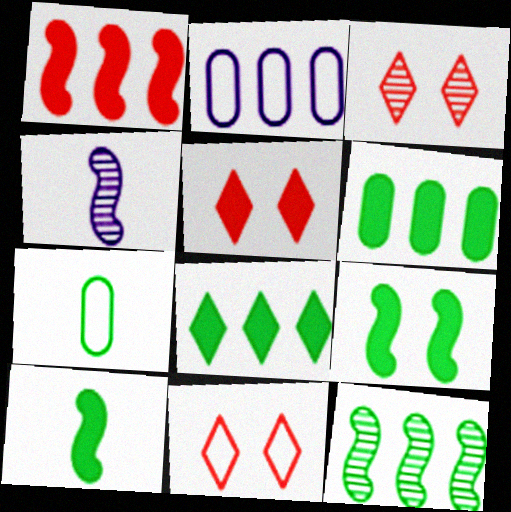[[2, 3, 10], 
[3, 5, 11], 
[4, 6, 11]]